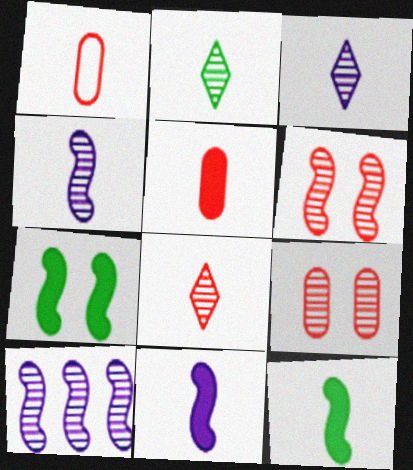[[1, 2, 11], 
[1, 3, 12], 
[2, 3, 8], 
[2, 9, 10]]